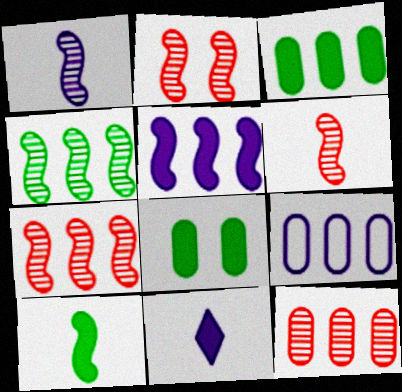[[1, 2, 4], 
[2, 6, 7], 
[3, 9, 12]]